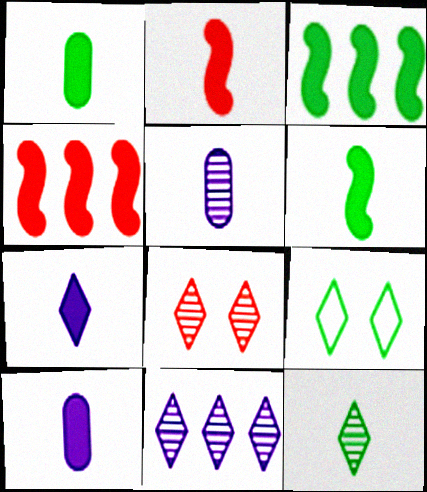[[1, 2, 7], 
[4, 5, 9], 
[8, 11, 12]]